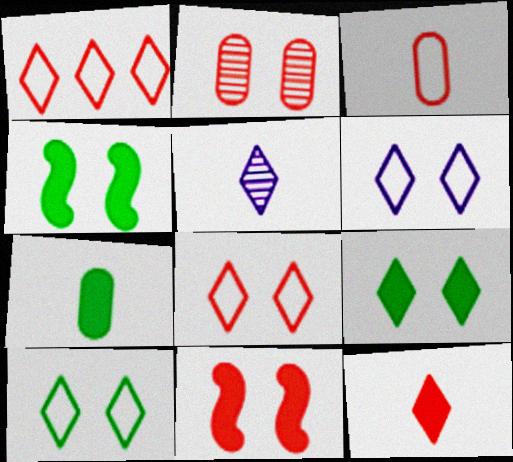[[1, 5, 9], 
[2, 4, 6], 
[2, 8, 11], 
[6, 8, 10]]